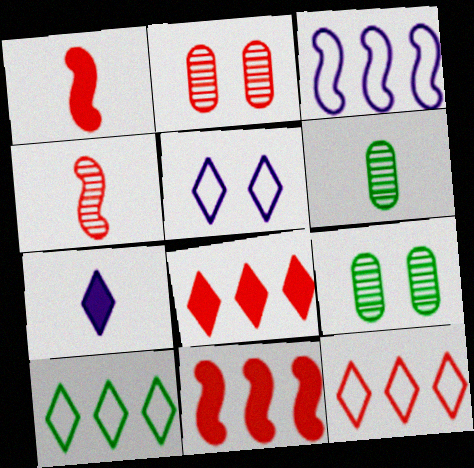[[1, 2, 12], 
[5, 6, 11]]